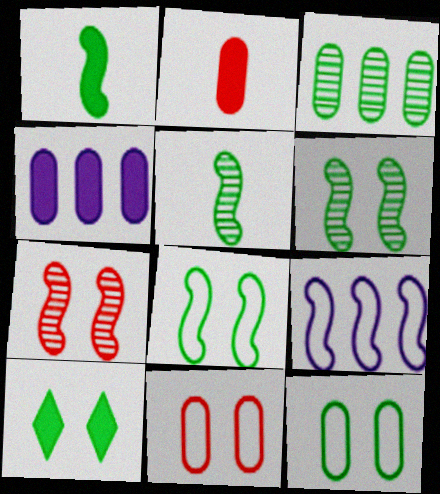[[1, 7, 9], 
[6, 10, 12]]